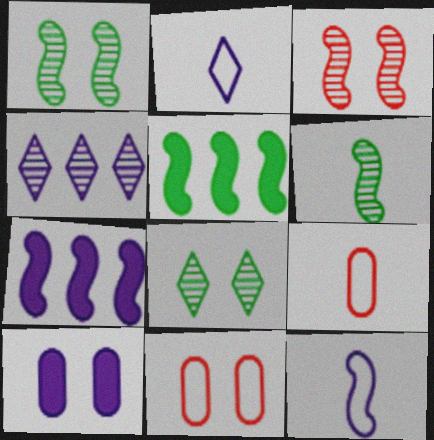[[3, 5, 12], 
[4, 10, 12], 
[7, 8, 9]]